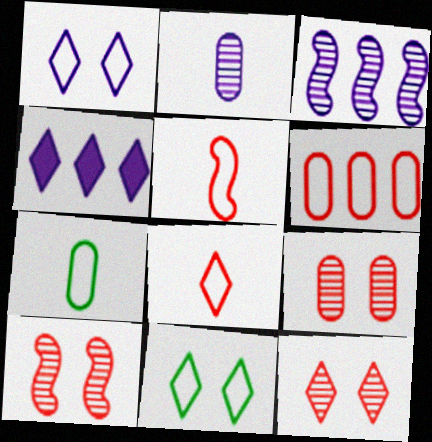[[4, 7, 10], 
[9, 10, 12]]